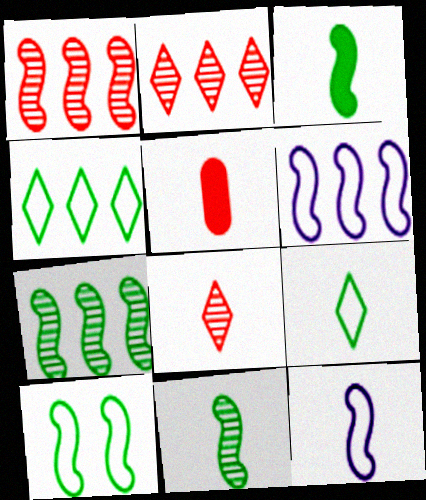[[3, 7, 10]]